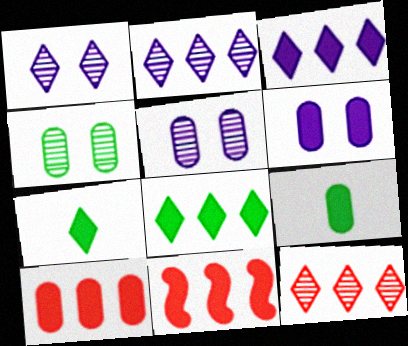[[6, 7, 11], 
[6, 9, 10]]